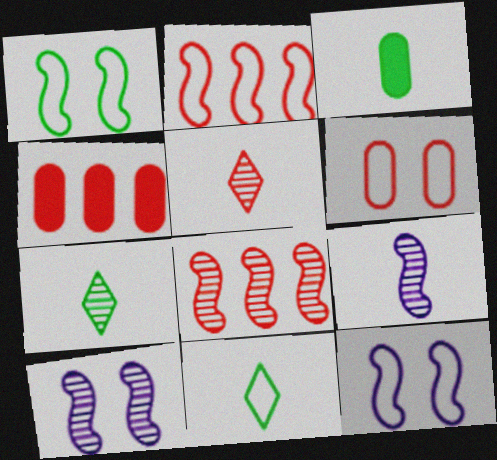[[4, 7, 12], 
[4, 10, 11]]